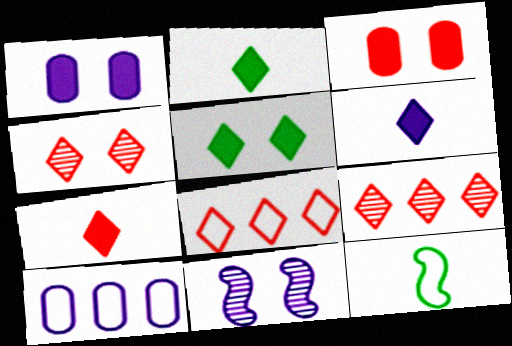[[1, 9, 12], 
[2, 6, 7], 
[4, 7, 8], 
[6, 10, 11]]